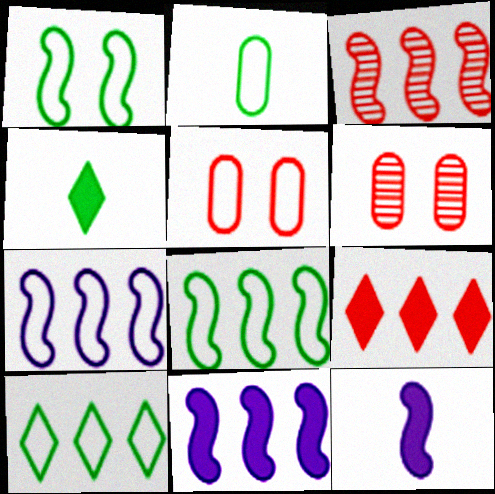[[1, 2, 10], 
[1, 3, 12], 
[3, 8, 11], 
[4, 6, 7], 
[6, 10, 12]]